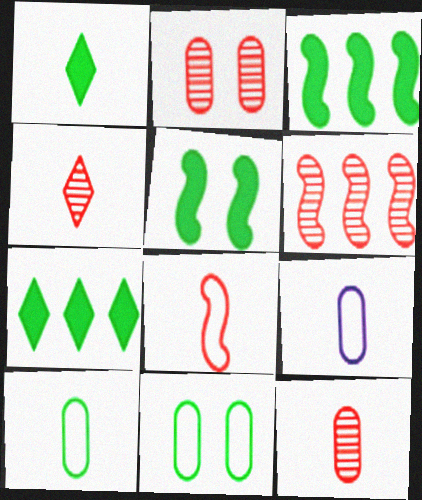[[2, 4, 6]]